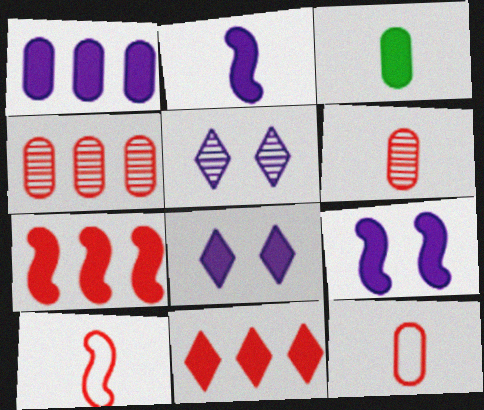[[1, 2, 8], 
[3, 7, 8], 
[3, 9, 11]]